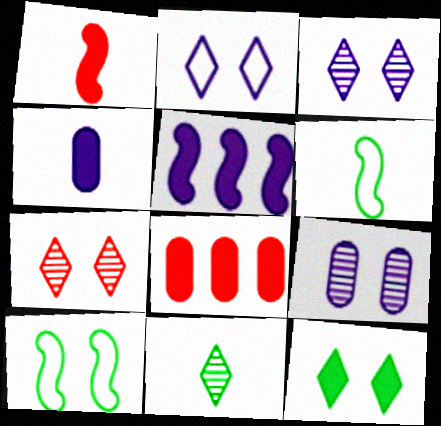[[2, 7, 12], 
[3, 6, 8]]